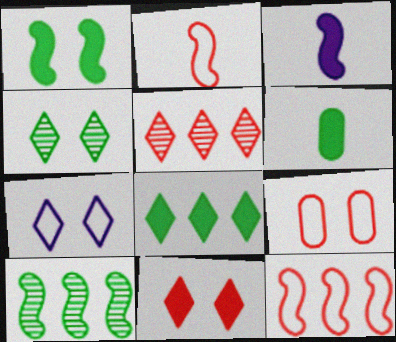[[1, 6, 8], 
[4, 7, 11]]